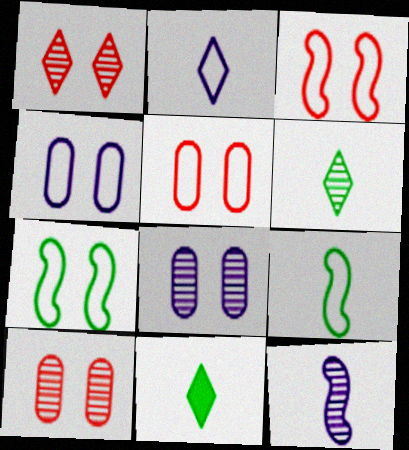[]